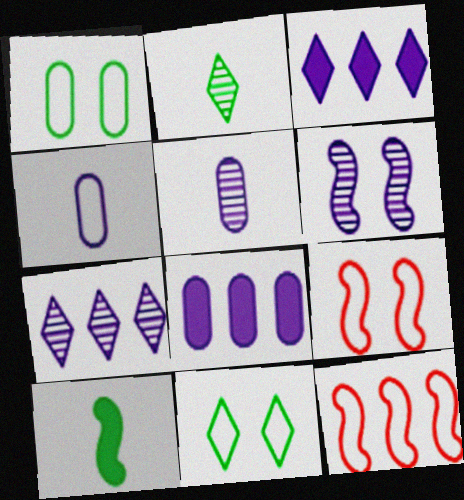[[2, 8, 9], 
[3, 4, 6], 
[4, 11, 12], 
[5, 6, 7], 
[6, 10, 12]]